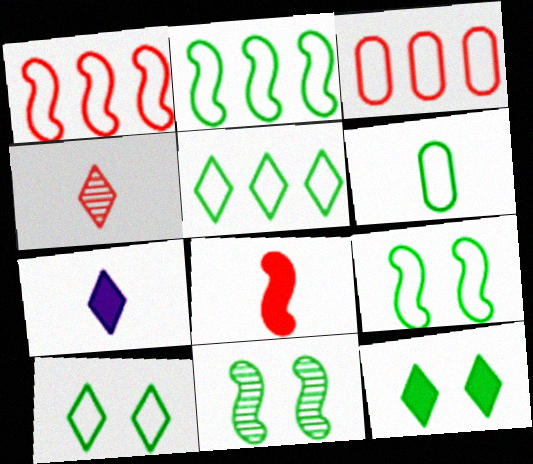[[2, 6, 10], 
[3, 7, 11], 
[5, 6, 9]]